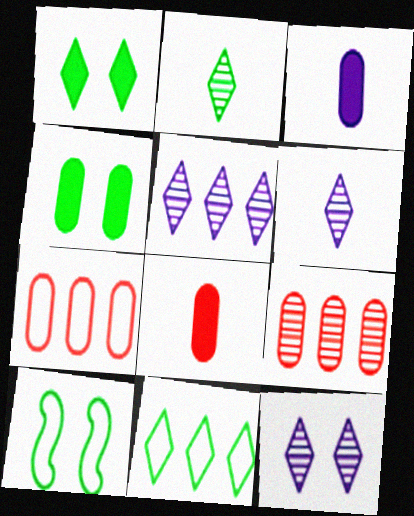[[1, 2, 11], 
[5, 6, 12], 
[5, 8, 10]]